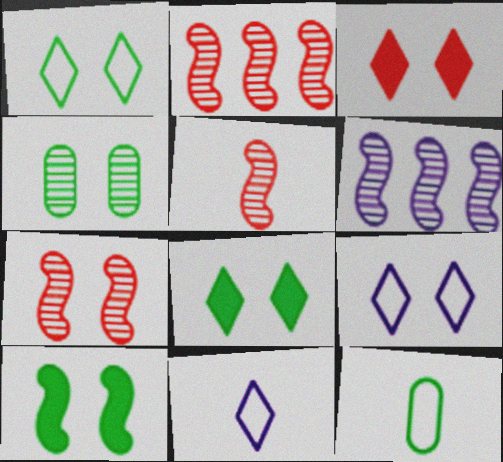[[1, 4, 10], 
[2, 5, 7], 
[3, 6, 12]]